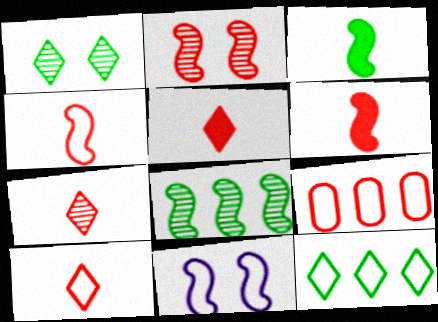[[2, 5, 9], 
[5, 7, 10], 
[6, 8, 11]]